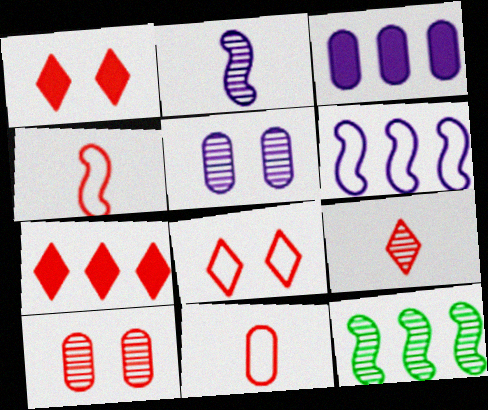[[4, 7, 10], 
[5, 9, 12], 
[7, 8, 9]]